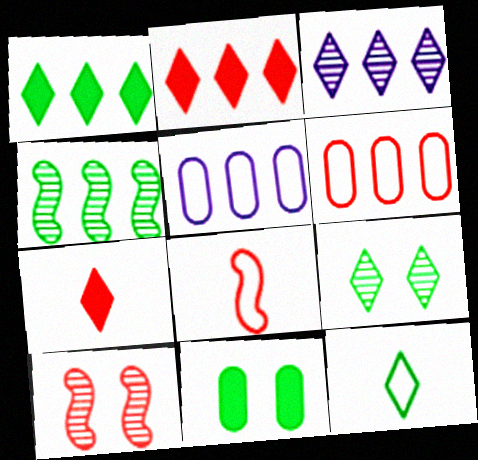[[1, 9, 12], 
[2, 4, 5], 
[3, 8, 11], 
[4, 11, 12], 
[6, 7, 10]]